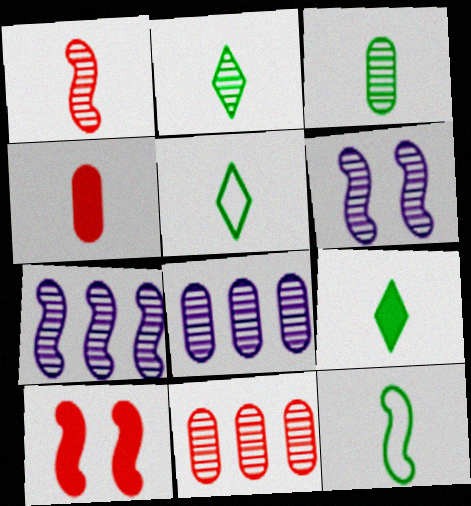[[2, 5, 9], 
[2, 6, 11], 
[3, 9, 12], 
[5, 8, 10], 
[7, 10, 12]]